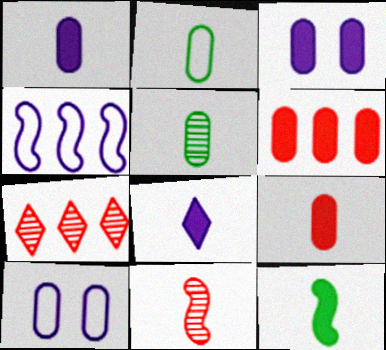[[2, 8, 11], 
[5, 6, 10], 
[7, 10, 12], 
[8, 9, 12]]